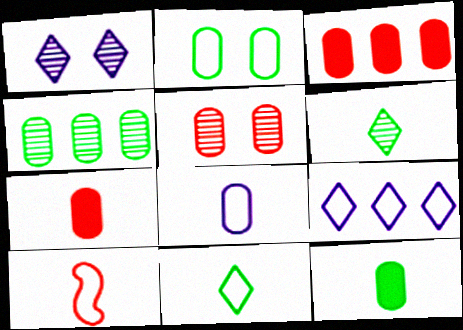[[2, 4, 12], 
[2, 9, 10], 
[8, 10, 11]]